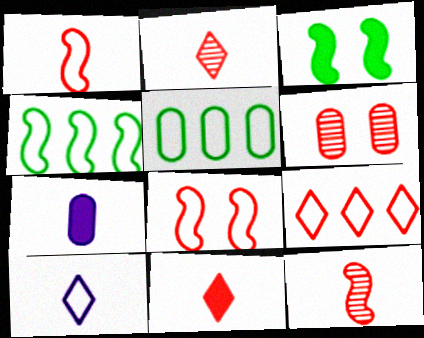[[5, 6, 7], 
[5, 8, 10]]